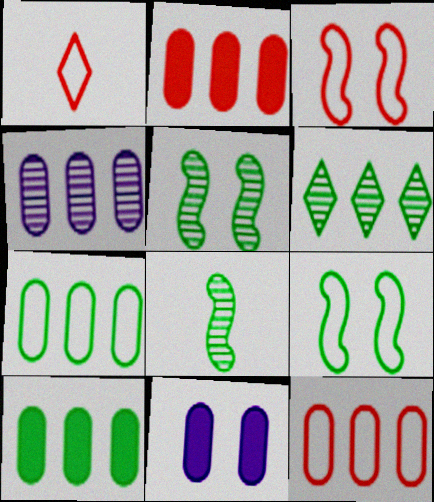[[1, 3, 12], 
[2, 4, 7], 
[4, 10, 12]]